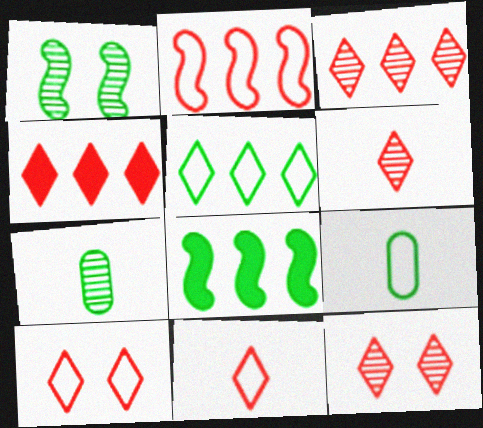[[3, 6, 12], 
[4, 6, 10], 
[4, 11, 12]]